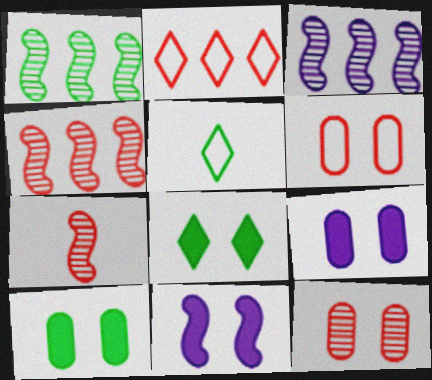[[1, 3, 4], 
[1, 5, 10], 
[4, 5, 9]]